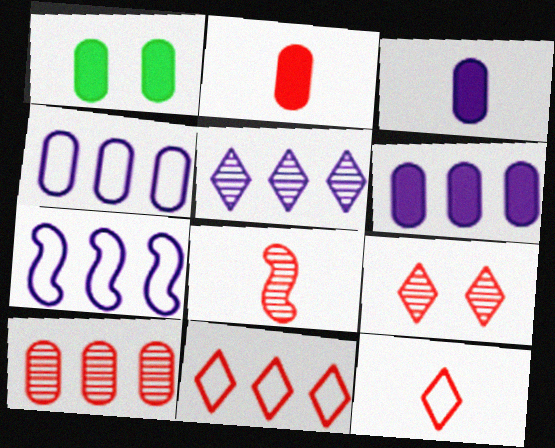[[1, 2, 6], 
[2, 8, 12], 
[5, 6, 7], 
[8, 9, 10]]